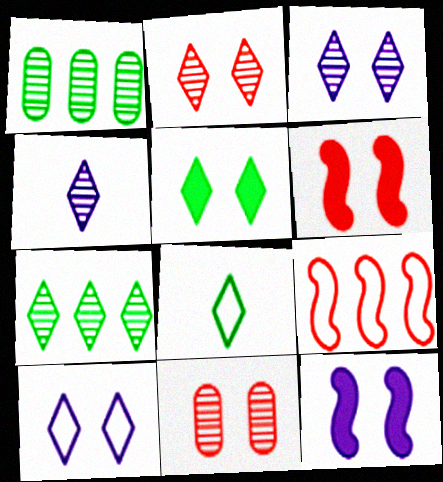[[2, 4, 7], 
[2, 5, 10], 
[5, 7, 8]]